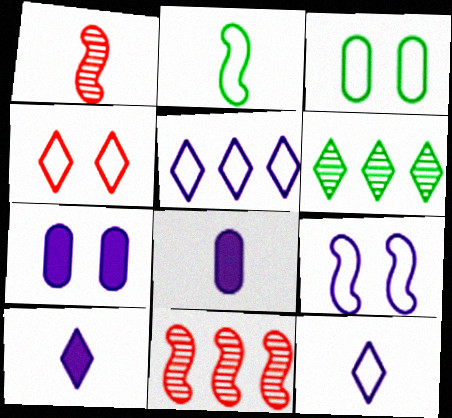[[3, 4, 9], 
[3, 10, 11], 
[4, 6, 10]]